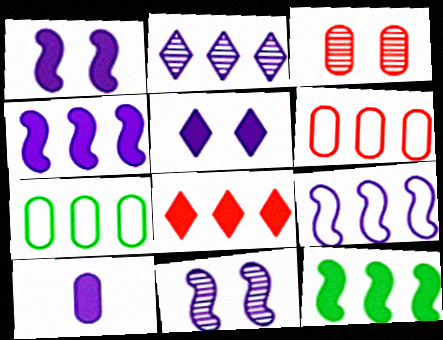[[2, 6, 12], 
[3, 7, 10], 
[4, 5, 10]]